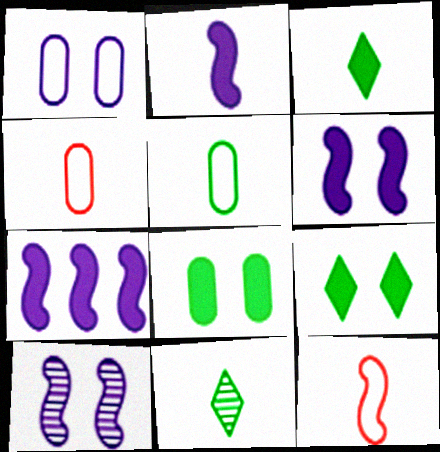[[2, 4, 11], 
[2, 6, 7]]